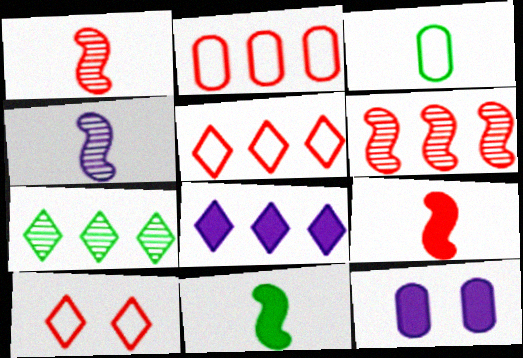[[5, 7, 8]]